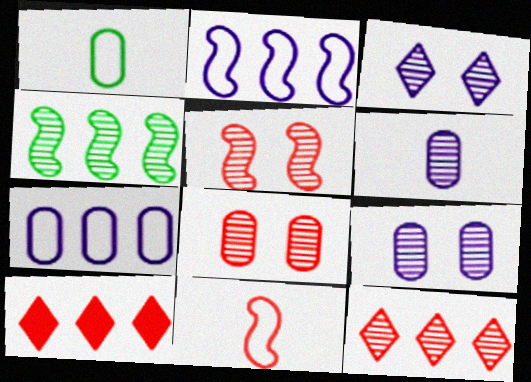[[4, 7, 10], 
[8, 10, 11]]